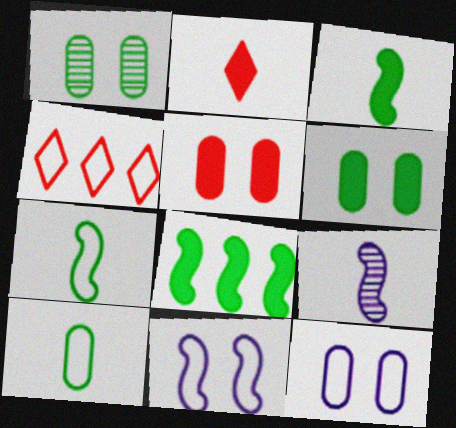[[1, 5, 12], 
[2, 9, 10], 
[4, 6, 9], 
[4, 7, 12], 
[4, 10, 11]]